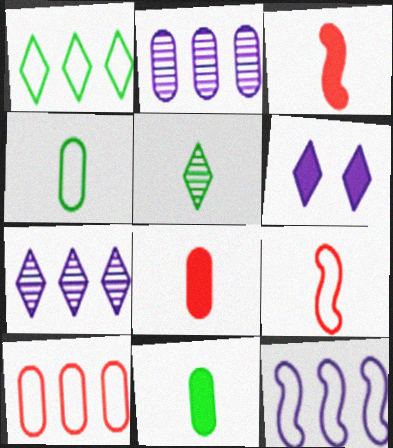[[1, 10, 12]]